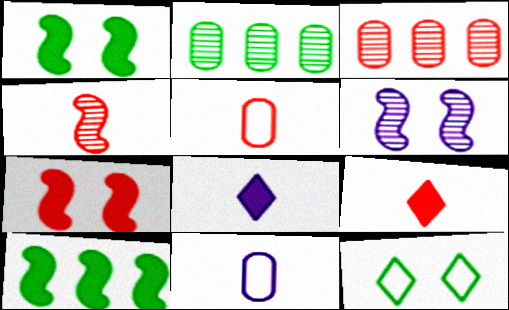[[4, 5, 9]]